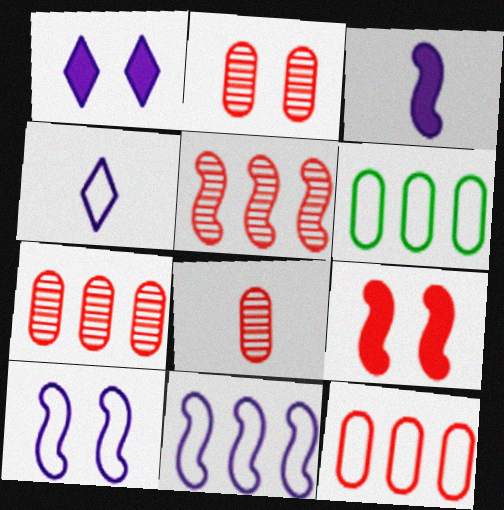[[2, 7, 8]]